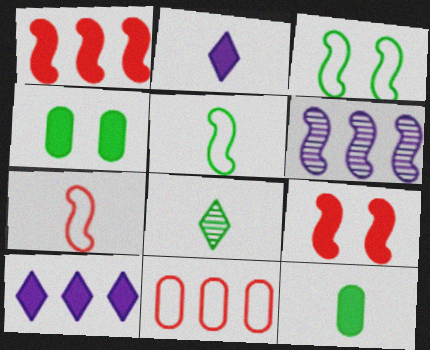[[1, 2, 4], 
[5, 6, 9], 
[5, 8, 12], 
[9, 10, 12]]